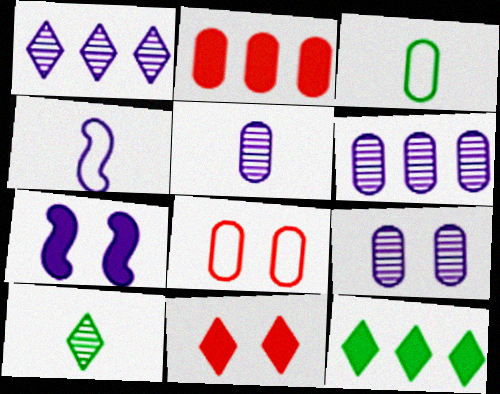[[2, 3, 9], 
[5, 6, 9]]